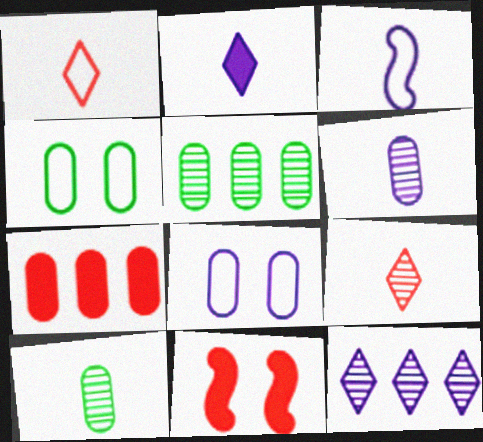[[2, 3, 6], 
[4, 6, 7], 
[7, 8, 10]]